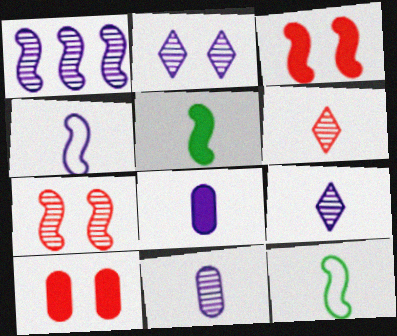[[1, 2, 11], 
[1, 3, 12], 
[4, 8, 9], 
[6, 8, 12]]